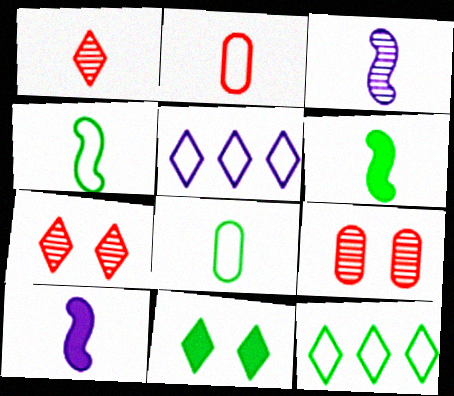[[1, 5, 11], 
[1, 8, 10], 
[5, 6, 9], 
[9, 10, 12]]